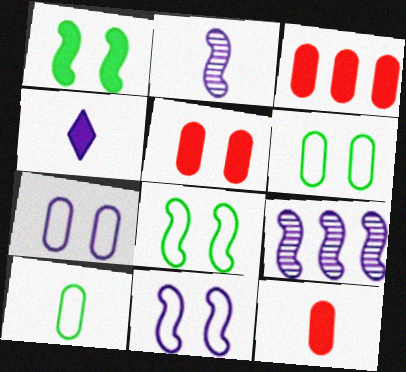[[1, 3, 4], 
[3, 5, 12], 
[4, 7, 9]]